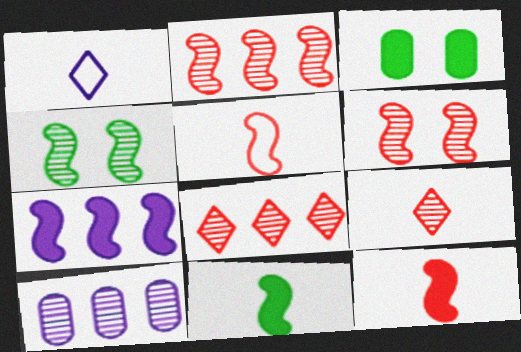[[1, 2, 3], 
[4, 5, 7], 
[4, 9, 10]]